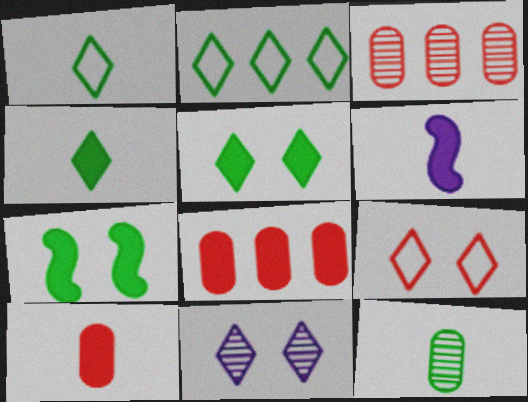[[2, 7, 12], 
[4, 6, 10], 
[5, 6, 8], 
[5, 9, 11]]